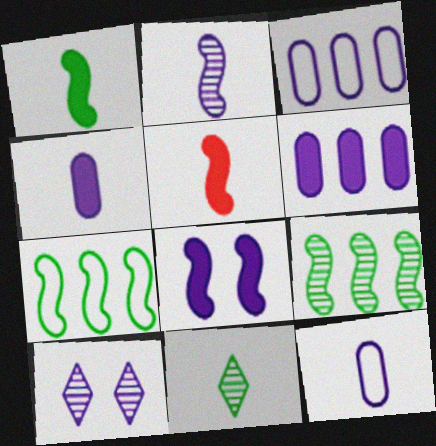[[5, 11, 12]]